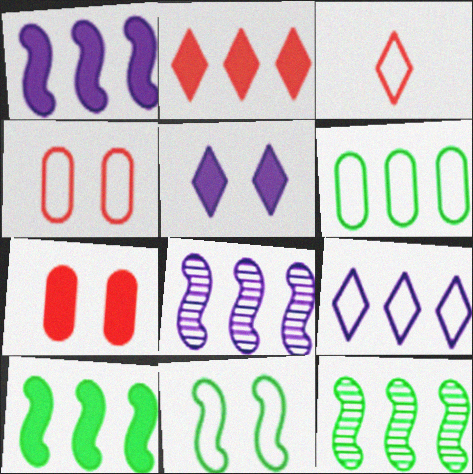[[2, 6, 8]]